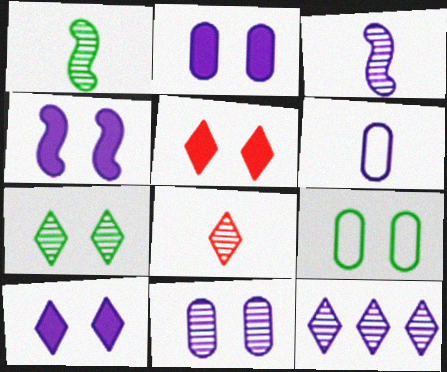[[2, 4, 10], 
[3, 11, 12], 
[4, 6, 12], 
[7, 8, 12]]